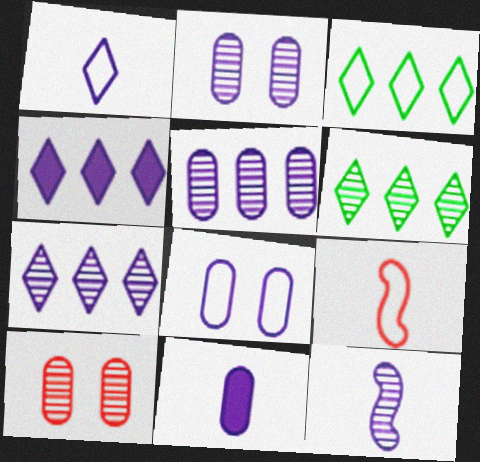[[1, 11, 12], 
[2, 7, 12], 
[3, 8, 9], 
[4, 8, 12], 
[5, 8, 11], 
[6, 10, 12]]